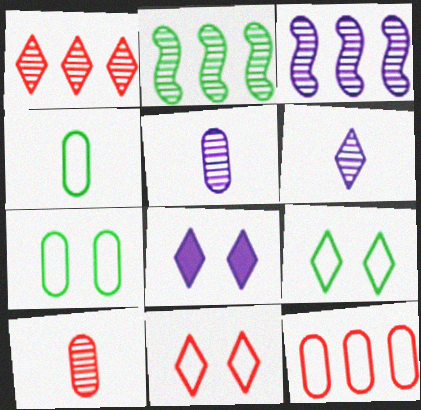[]